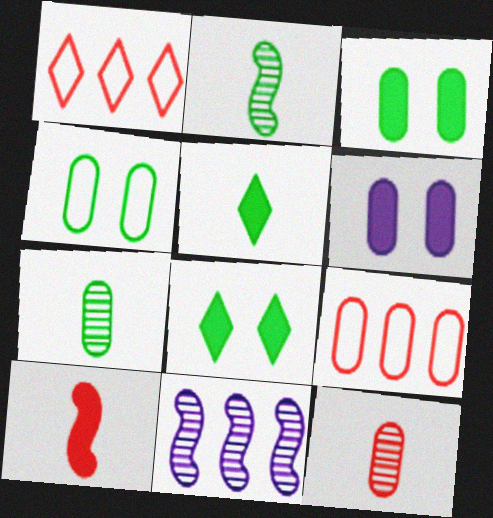[[1, 2, 6], 
[6, 7, 9]]